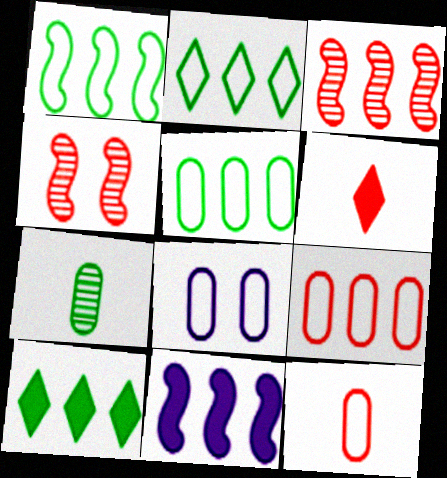[[1, 2, 5], 
[1, 3, 11], 
[4, 6, 9], 
[5, 8, 12]]